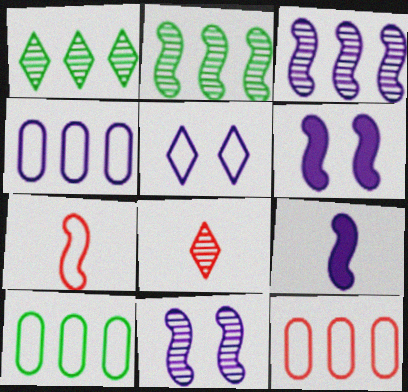[[2, 6, 7], 
[4, 10, 12], 
[5, 7, 10], 
[6, 8, 10]]